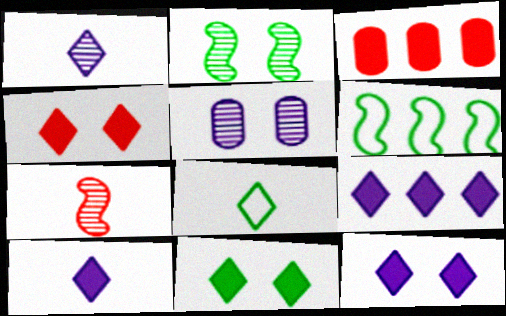[[4, 11, 12], 
[9, 10, 12]]